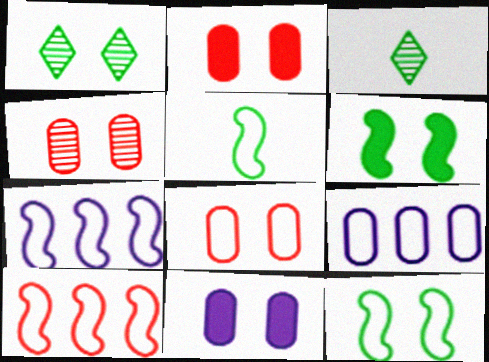[[2, 3, 7], 
[2, 4, 8], 
[3, 10, 11]]